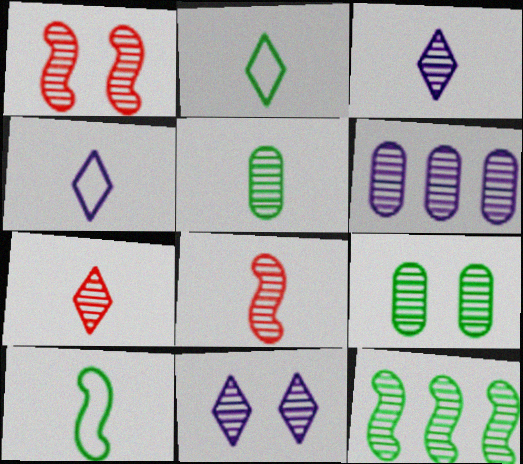[[1, 9, 11], 
[3, 5, 8]]